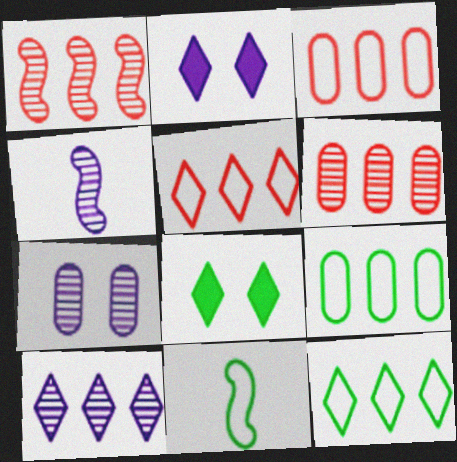[[2, 6, 11], 
[3, 4, 8], 
[4, 7, 10]]